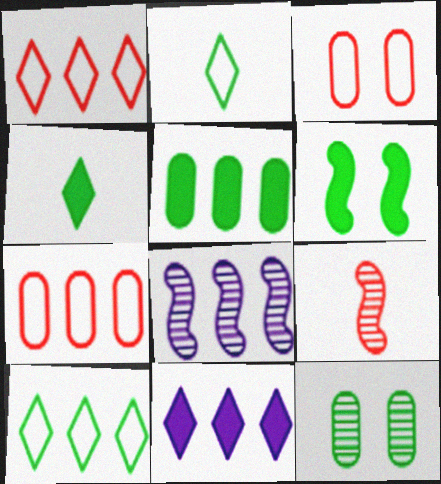[[1, 5, 8], 
[3, 4, 8], 
[4, 5, 6]]